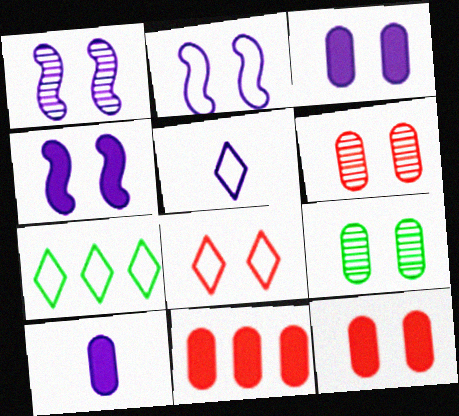[[1, 2, 4], 
[4, 8, 9], 
[5, 7, 8]]